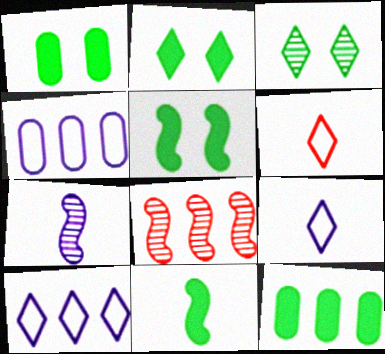[[1, 2, 5], 
[1, 8, 9], 
[2, 11, 12], 
[8, 10, 12]]